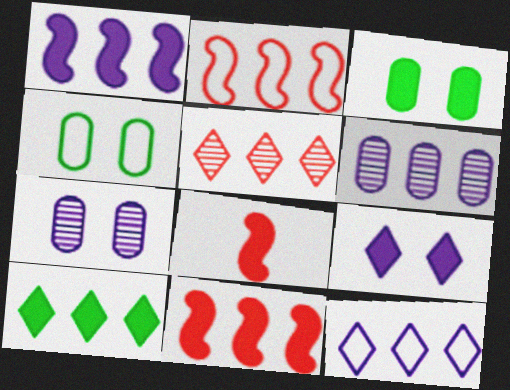[[1, 6, 12], 
[2, 6, 10], 
[5, 10, 12]]